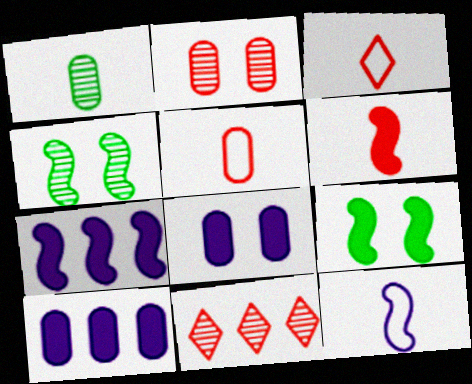[[3, 4, 10], 
[6, 7, 9]]